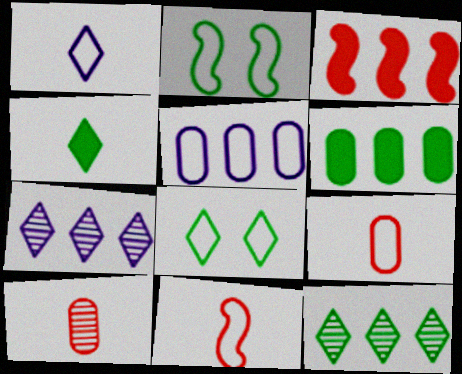[[3, 5, 12], 
[4, 8, 12], 
[5, 8, 11]]